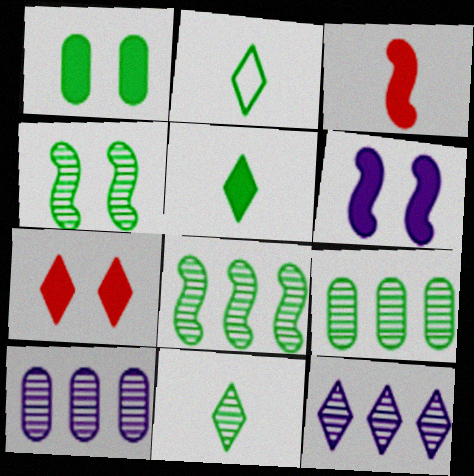[[1, 2, 8], 
[1, 6, 7], 
[2, 5, 11], 
[2, 7, 12], 
[4, 9, 11]]